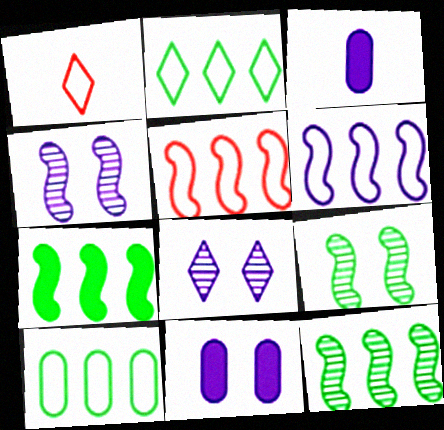[[1, 11, 12], 
[3, 6, 8]]